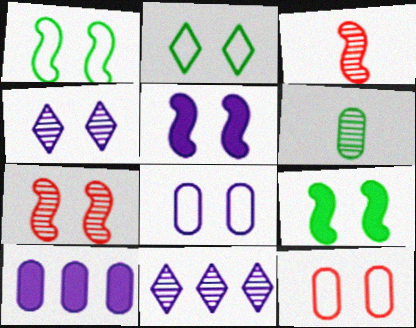[[1, 5, 7], 
[2, 3, 10], 
[4, 5, 8], 
[4, 9, 12], 
[6, 7, 11], 
[6, 10, 12]]